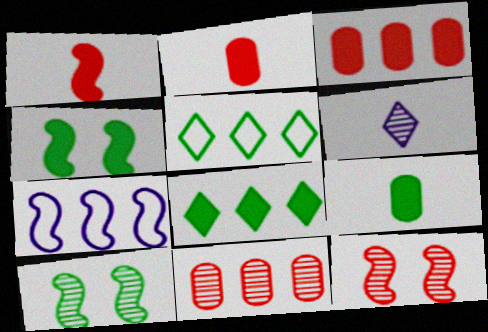[[1, 7, 10], 
[4, 8, 9], 
[5, 9, 10], 
[6, 10, 11], 
[7, 8, 11]]